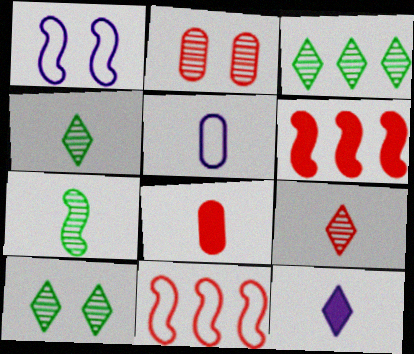[[1, 3, 8], 
[1, 6, 7], 
[3, 4, 10], 
[5, 6, 10]]